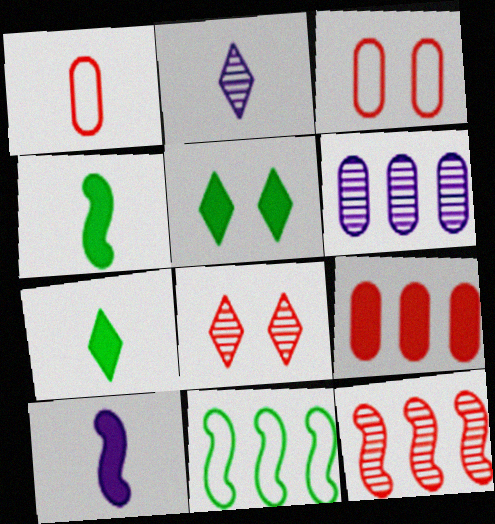[[1, 2, 4], 
[5, 9, 10]]